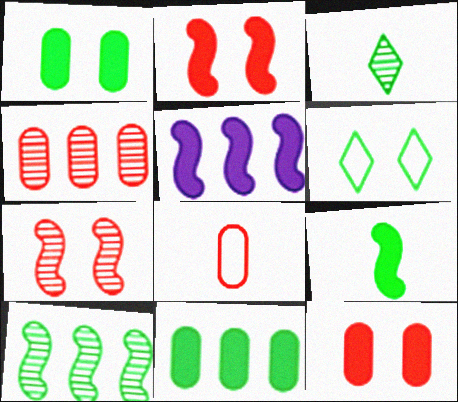[[2, 5, 9], 
[4, 8, 12]]